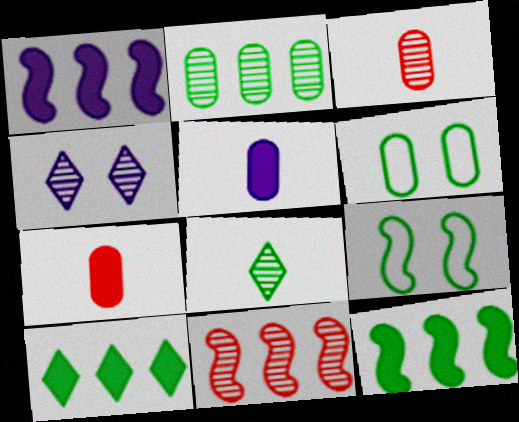[[6, 8, 12]]